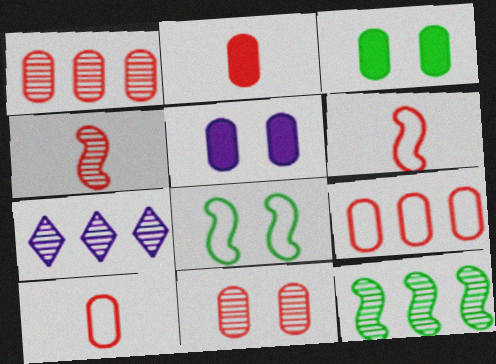[[1, 7, 12], 
[2, 7, 8], 
[2, 9, 11], 
[3, 6, 7]]